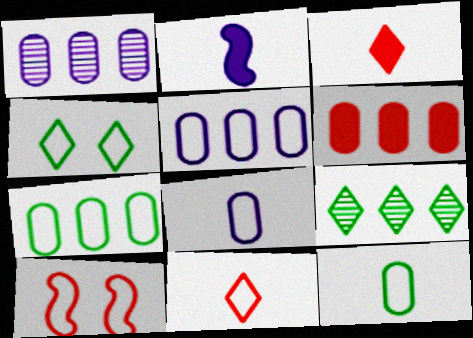[[1, 6, 7]]